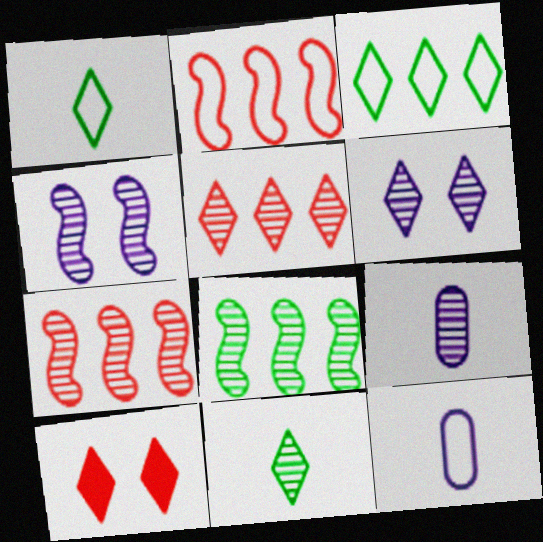[[5, 6, 11], 
[8, 10, 12]]